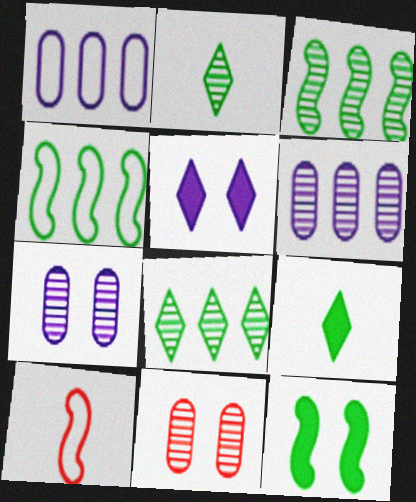[]